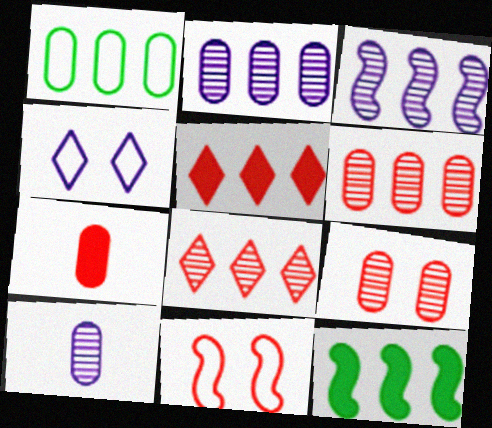[[1, 3, 5], 
[7, 8, 11]]